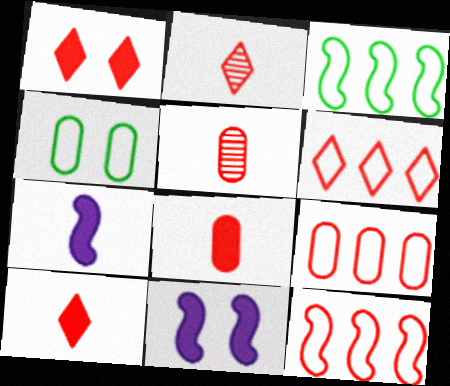[[1, 2, 6], 
[1, 5, 12], 
[6, 9, 12]]